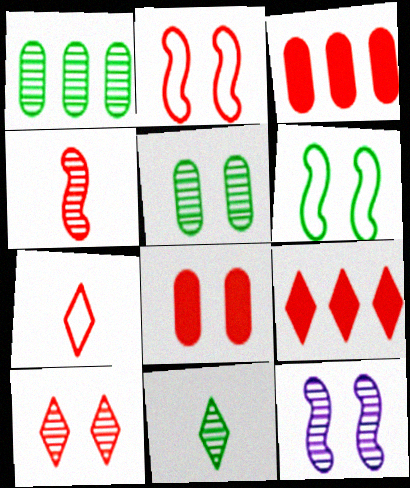[[2, 8, 10], 
[5, 10, 12], 
[7, 9, 10]]